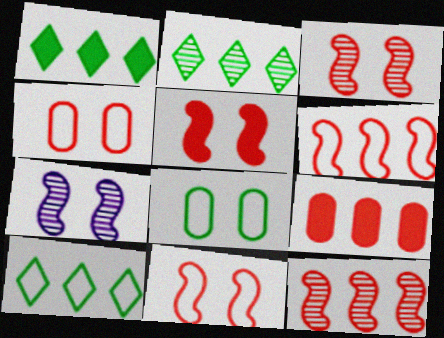[[1, 2, 10], 
[3, 5, 11]]